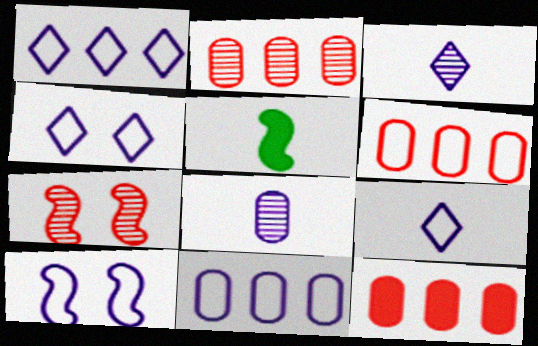[[1, 4, 9], 
[2, 4, 5], 
[2, 6, 12], 
[9, 10, 11]]